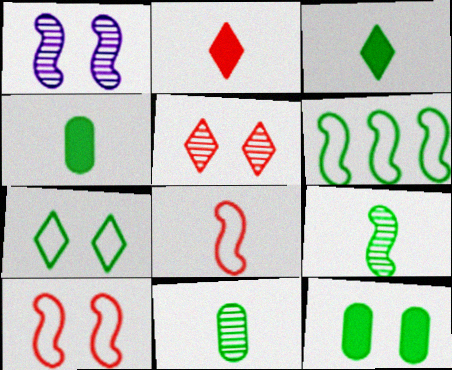[]